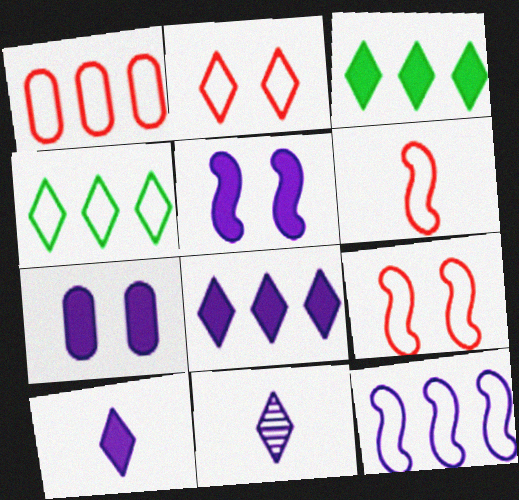[[1, 2, 6], 
[1, 4, 12], 
[2, 3, 11], 
[7, 11, 12]]